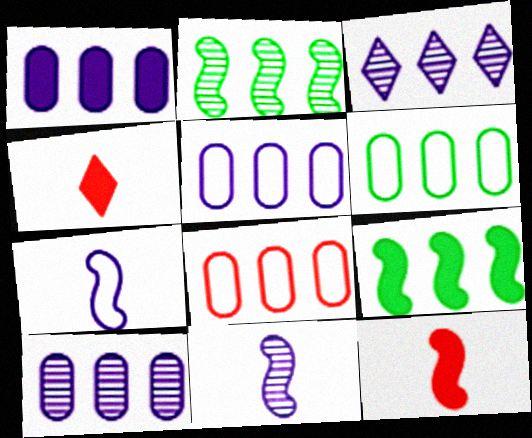[[1, 5, 10], 
[3, 8, 9], 
[5, 6, 8]]